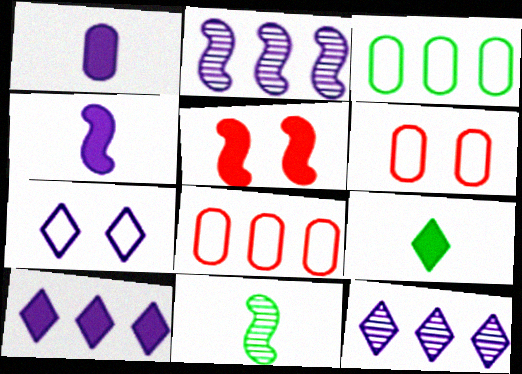[[1, 2, 7], 
[2, 6, 9], 
[6, 10, 11]]